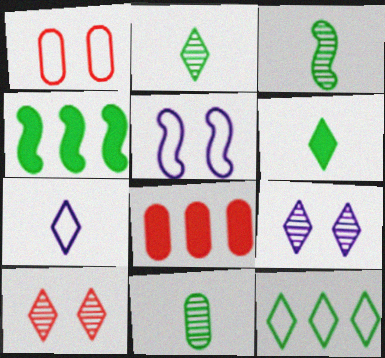[[2, 3, 11], 
[2, 5, 8]]